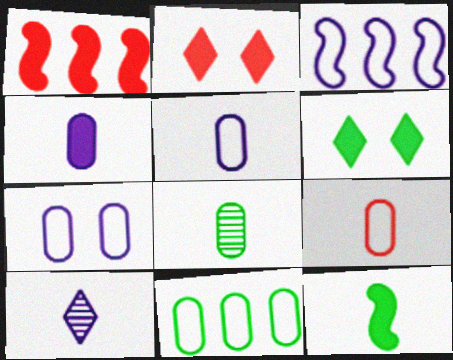[[1, 4, 6], 
[2, 3, 8], 
[4, 8, 9], 
[7, 9, 11], 
[9, 10, 12]]